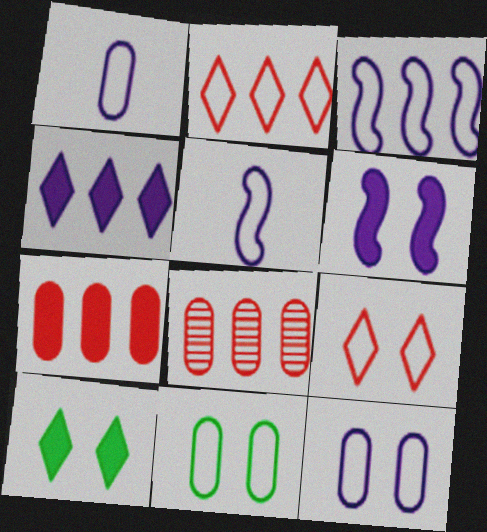[[2, 5, 11], 
[5, 8, 10]]